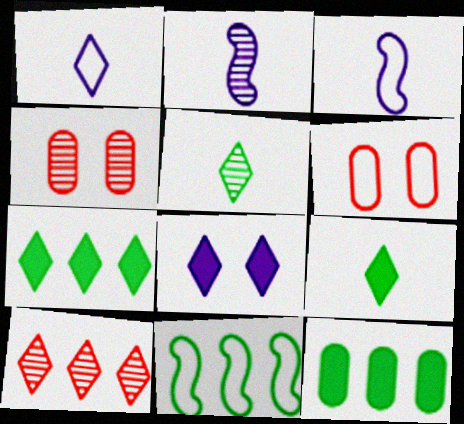[[1, 6, 11], 
[2, 6, 7], 
[3, 4, 7]]